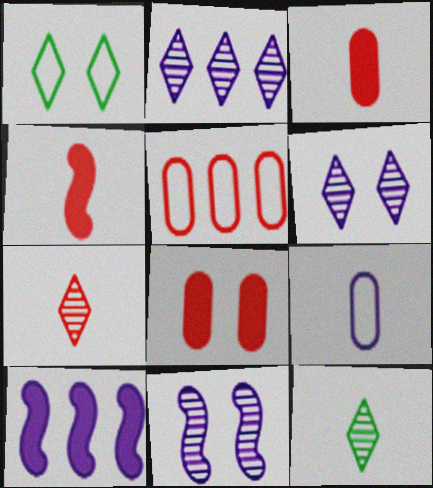[[1, 8, 11], 
[4, 9, 12], 
[6, 9, 10]]